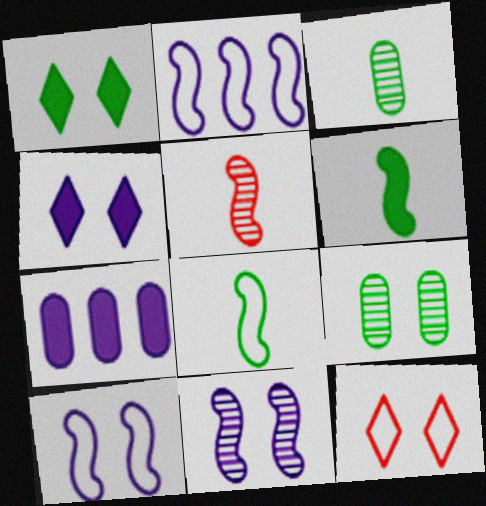[]